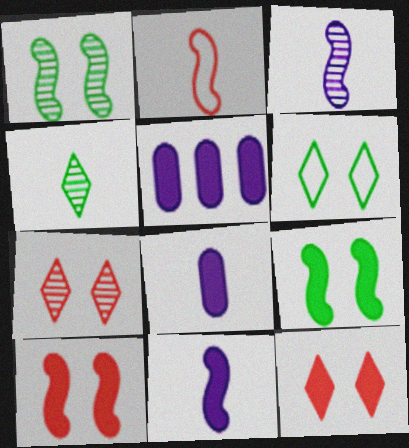[[2, 4, 8]]